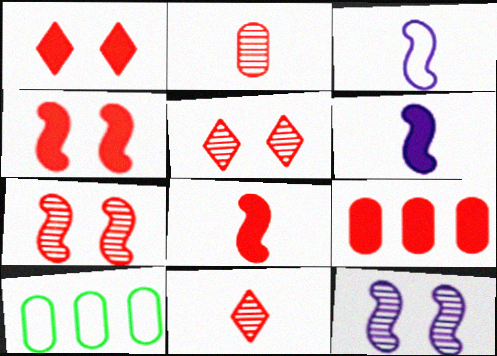[[1, 8, 9], 
[5, 6, 10]]